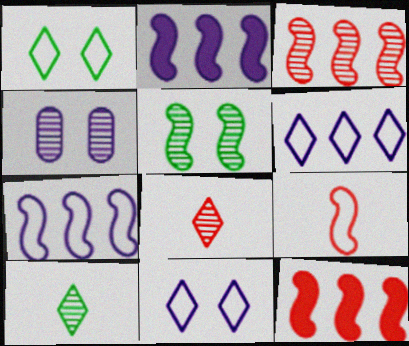[[2, 5, 9], 
[3, 4, 10]]